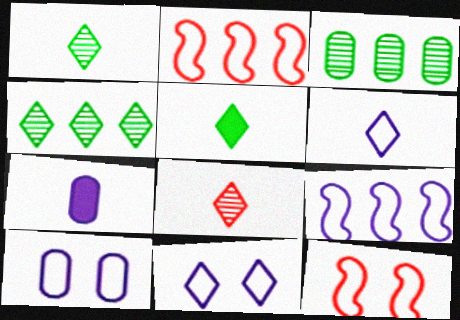[[4, 7, 12], 
[5, 6, 8], 
[6, 9, 10]]